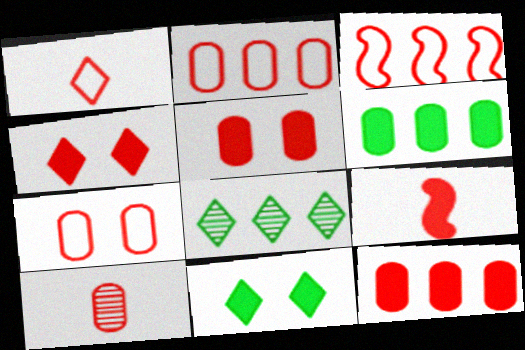[[1, 3, 7], 
[1, 9, 10], 
[2, 5, 10], 
[3, 4, 10], 
[4, 9, 12], 
[7, 10, 12]]